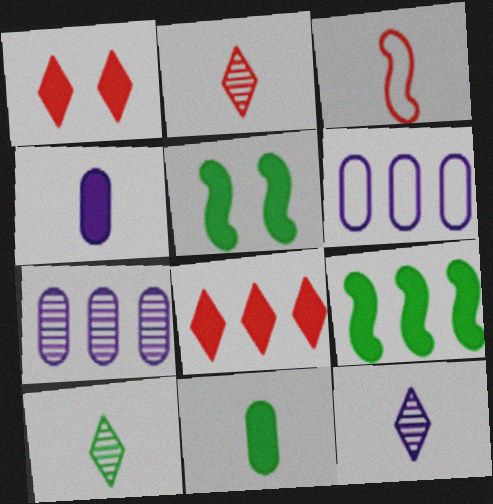[[1, 4, 9], 
[2, 5, 6], 
[2, 10, 12], 
[3, 4, 10], 
[3, 11, 12], 
[4, 5, 8]]